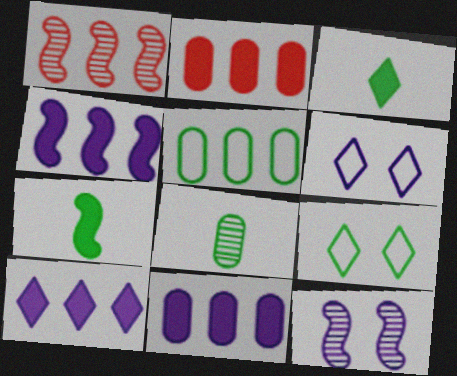[[1, 5, 10], 
[4, 10, 11]]